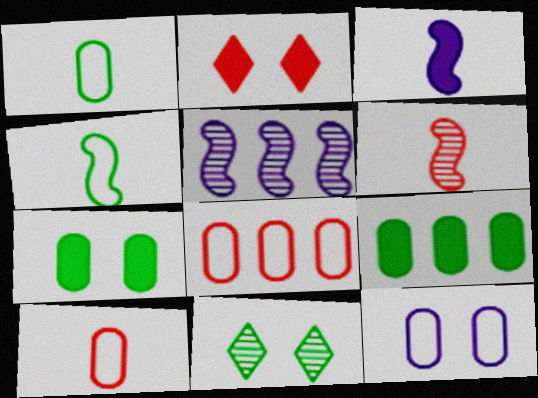[[1, 2, 5], 
[1, 8, 12], 
[2, 3, 9], 
[2, 6, 8], 
[3, 4, 6], 
[3, 8, 11], 
[4, 9, 11]]